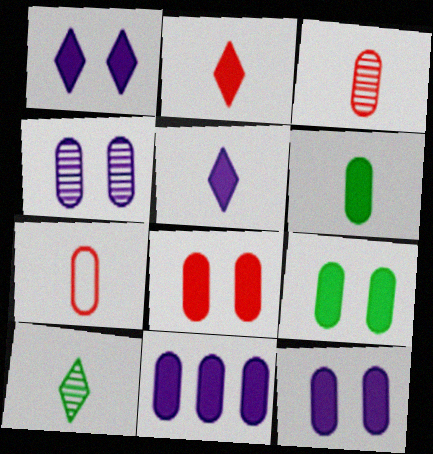[[6, 8, 11], 
[8, 9, 12]]